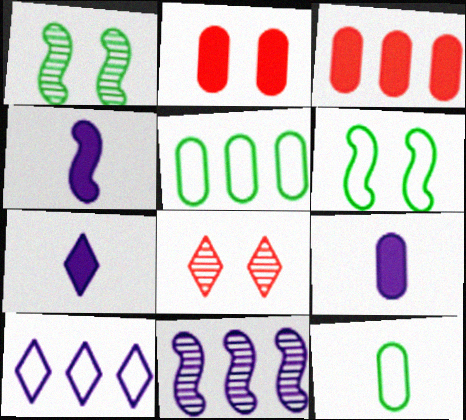[[4, 5, 8], 
[4, 7, 9]]